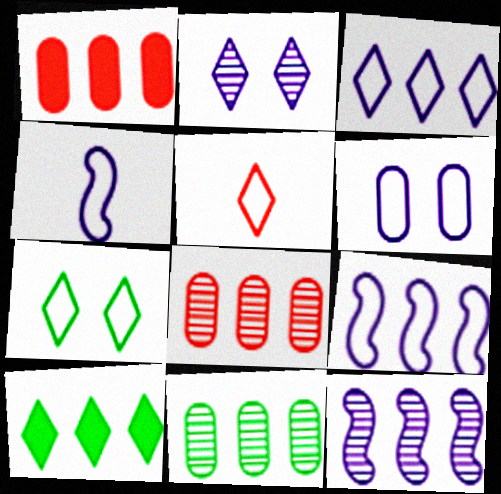[[2, 5, 10], 
[3, 4, 6], 
[3, 5, 7], 
[8, 9, 10]]